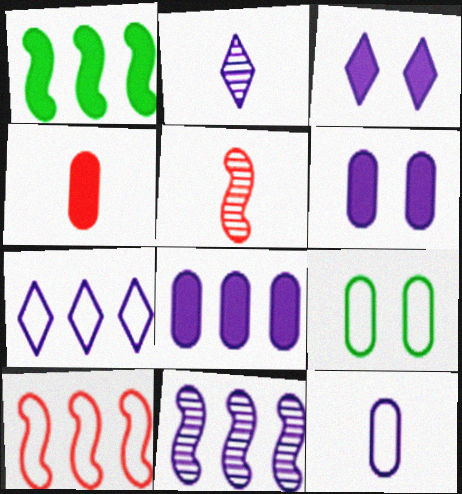[[1, 3, 4], 
[1, 10, 11], 
[2, 3, 7], 
[3, 11, 12], 
[7, 8, 11]]